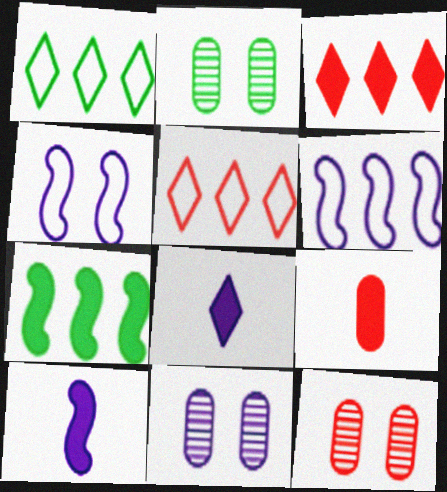[[1, 10, 12], 
[2, 5, 10], 
[2, 11, 12], 
[6, 8, 11]]